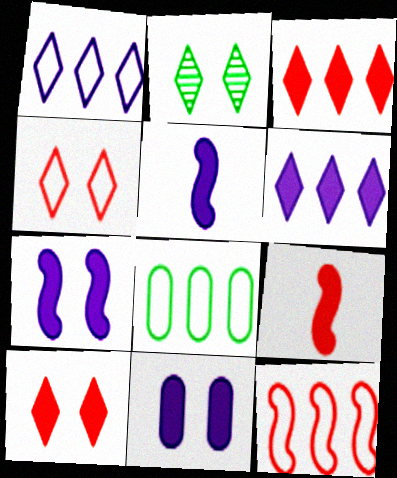[[1, 8, 12], 
[5, 6, 11]]